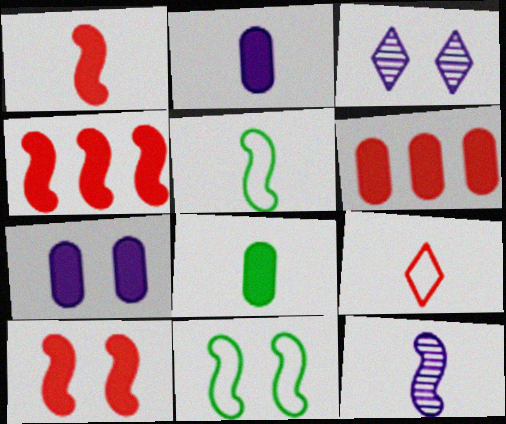[[1, 4, 10], 
[1, 5, 12], 
[3, 5, 6], 
[4, 11, 12], 
[6, 7, 8], 
[8, 9, 12]]